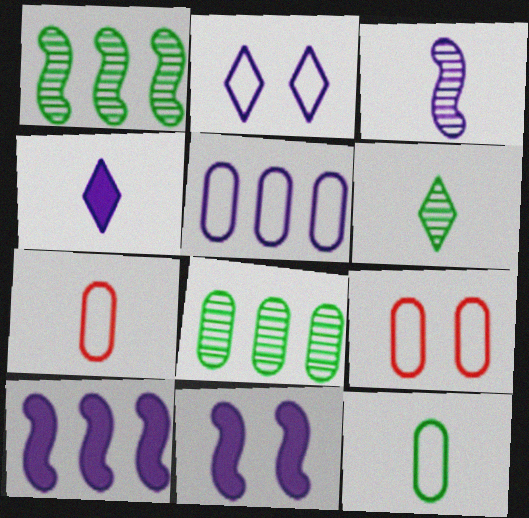[[1, 4, 9], 
[5, 9, 12], 
[6, 9, 10]]